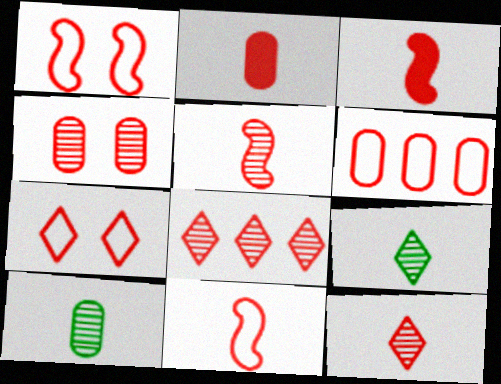[[1, 2, 8], 
[2, 4, 6], 
[2, 11, 12], 
[3, 5, 11], 
[4, 5, 8], 
[6, 7, 11]]